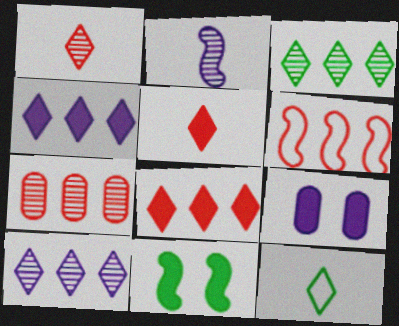[[2, 6, 11], 
[6, 7, 8]]